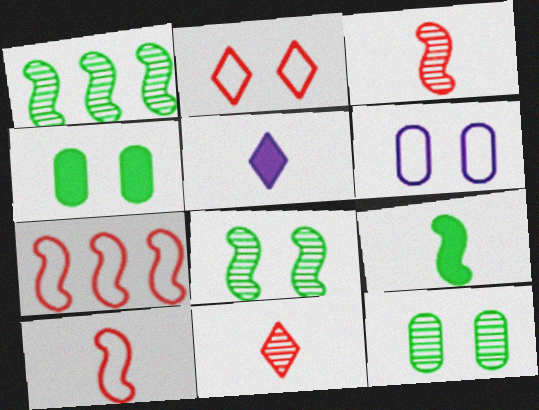[[5, 7, 12]]